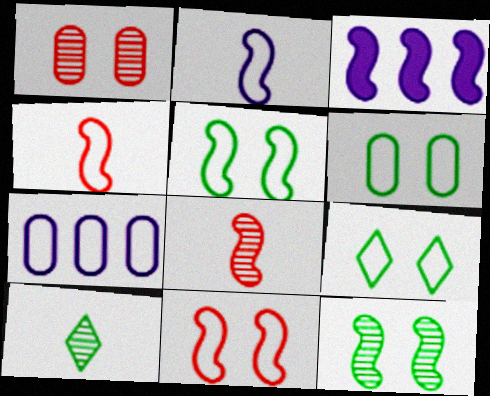[[3, 4, 12], 
[3, 5, 8], 
[4, 7, 9], 
[5, 6, 9]]